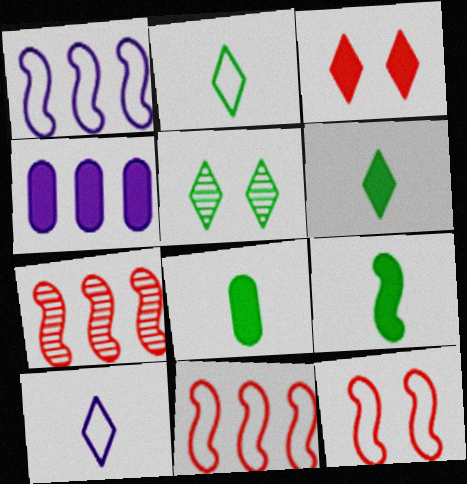[[3, 4, 9], 
[6, 8, 9]]